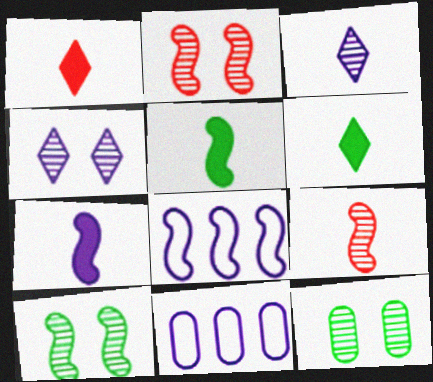[[1, 8, 12], 
[1, 10, 11], 
[2, 4, 12], 
[2, 5, 8], 
[2, 6, 11], 
[4, 7, 11]]